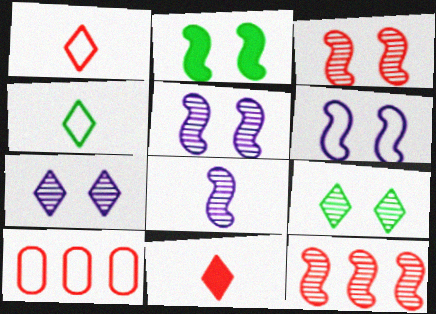[[2, 3, 6], 
[3, 10, 11], 
[4, 6, 10]]